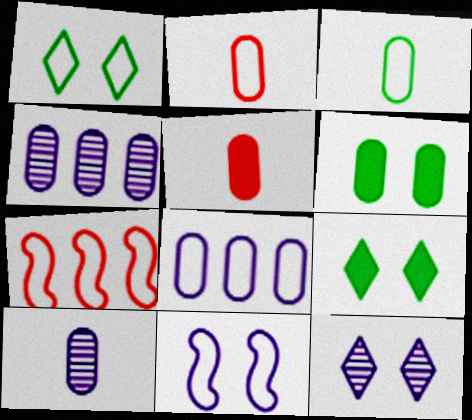[[2, 4, 6], 
[3, 5, 10], 
[7, 9, 10]]